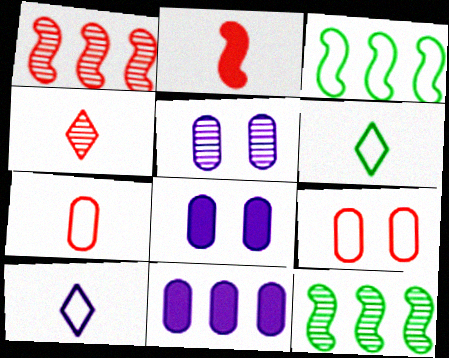[[1, 6, 8], 
[2, 4, 7], 
[3, 4, 8], 
[3, 9, 10], 
[4, 5, 12]]